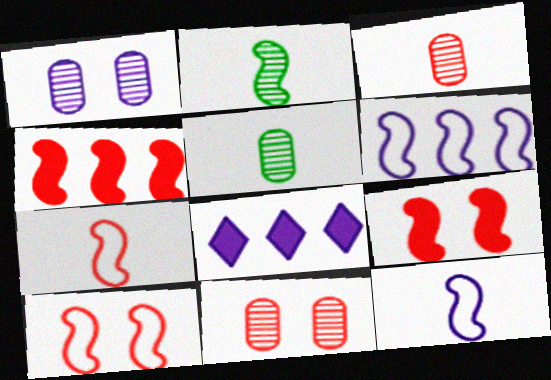[[1, 8, 12], 
[2, 6, 9], 
[5, 8, 10]]